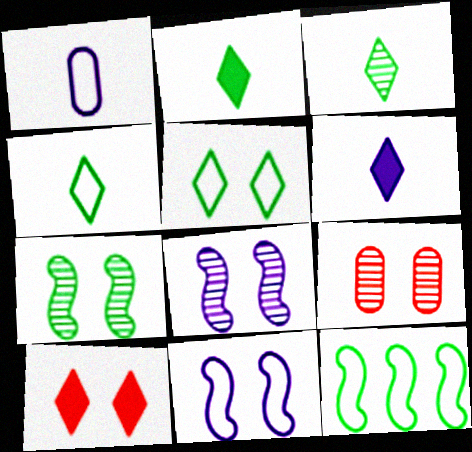[[2, 3, 4], 
[6, 9, 12]]